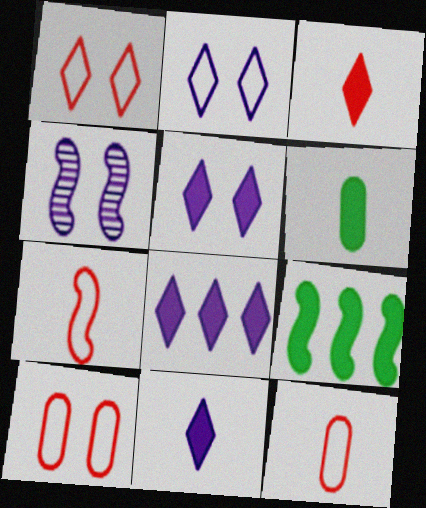[[4, 7, 9], 
[5, 8, 11]]